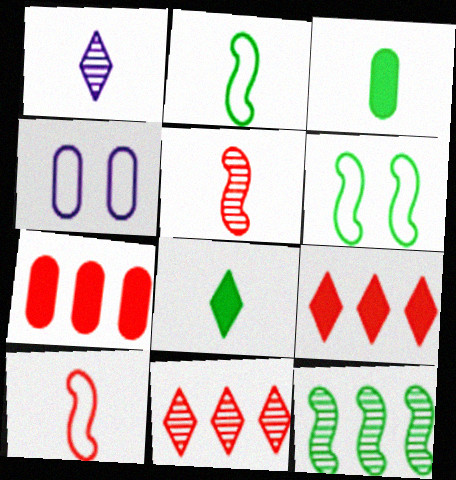[[1, 3, 10], 
[1, 6, 7]]